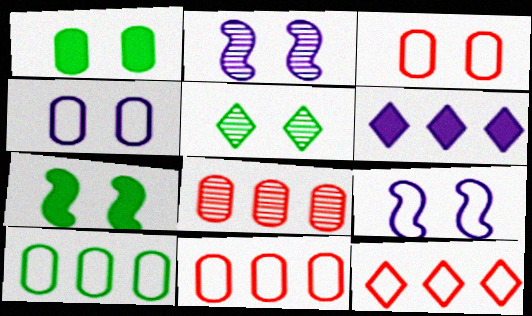[]